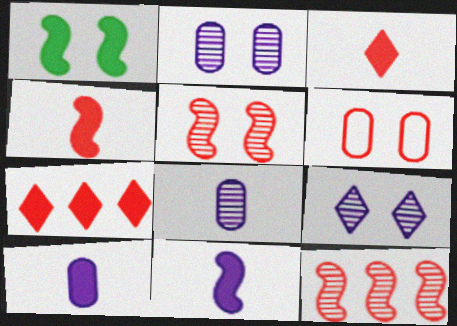[[1, 6, 9], 
[1, 7, 10], 
[3, 6, 12]]